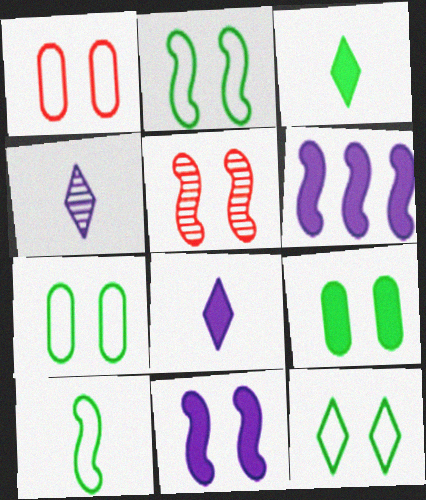[[2, 5, 11], 
[2, 7, 12], 
[5, 6, 10]]